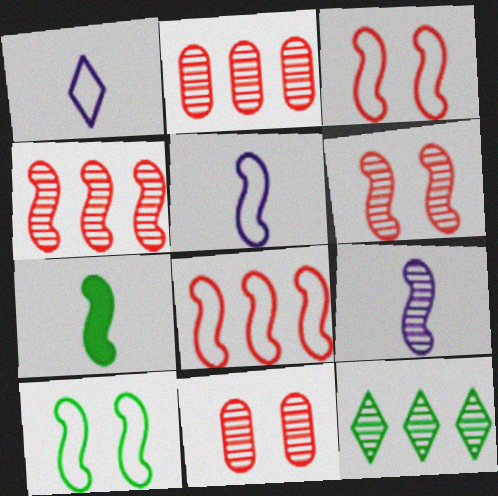[[5, 8, 10], 
[9, 11, 12]]